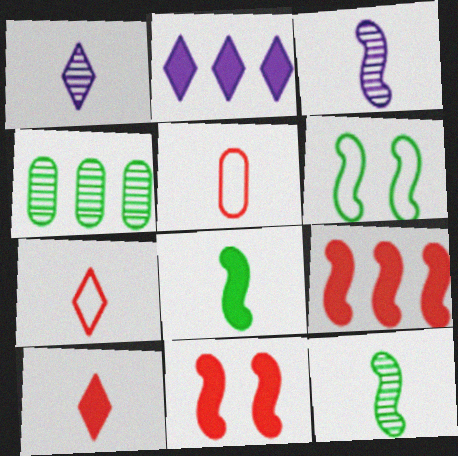[[1, 5, 8], 
[3, 6, 9]]